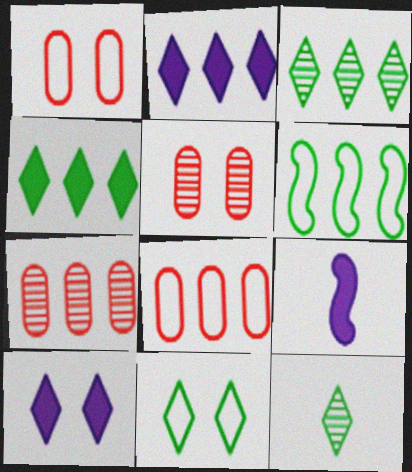[[1, 3, 9], 
[2, 6, 7], 
[4, 11, 12], 
[7, 9, 11]]